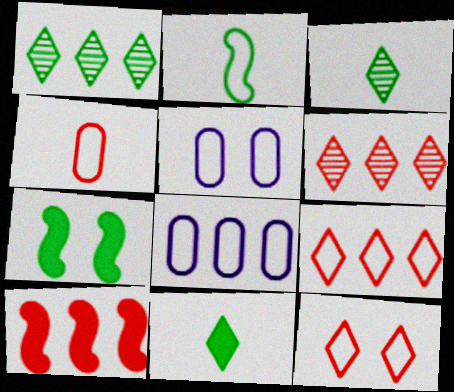[[1, 8, 10], 
[2, 5, 9], 
[2, 8, 12], 
[3, 5, 10]]